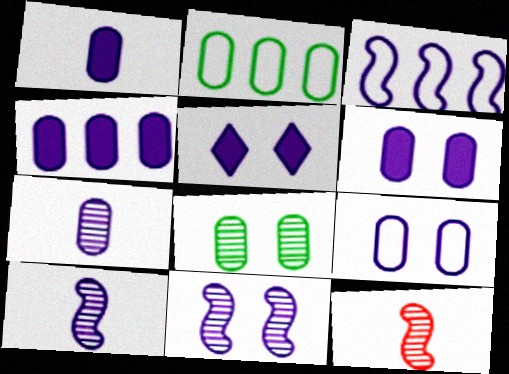[[1, 4, 6], 
[2, 5, 12], 
[3, 5, 7], 
[4, 7, 9], 
[5, 9, 11]]